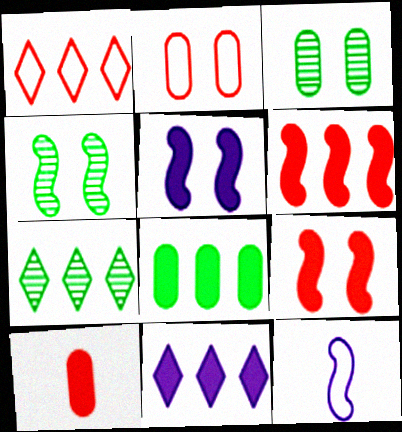[[1, 7, 11], 
[4, 6, 12], 
[6, 8, 11]]